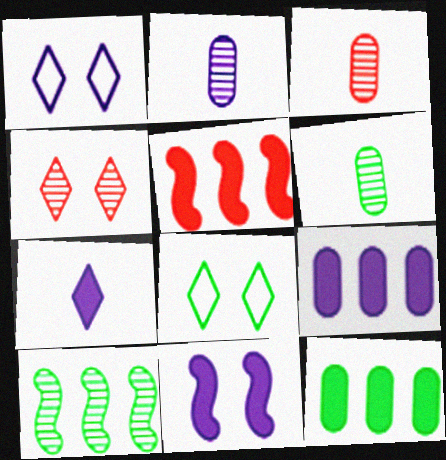[[1, 5, 6], 
[2, 3, 6], 
[2, 4, 10], 
[2, 5, 8], 
[7, 9, 11]]